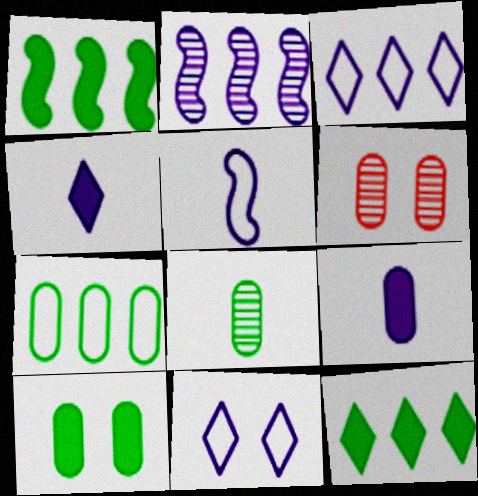[[2, 9, 11], 
[5, 6, 12], 
[6, 7, 9], 
[7, 8, 10]]